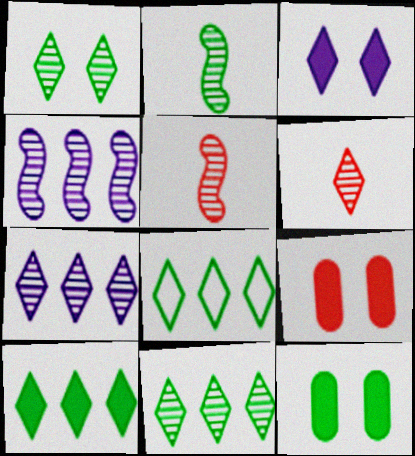[[1, 6, 7], 
[2, 8, 12], 
[3, 6, 8], 
[8, 10, 11]]